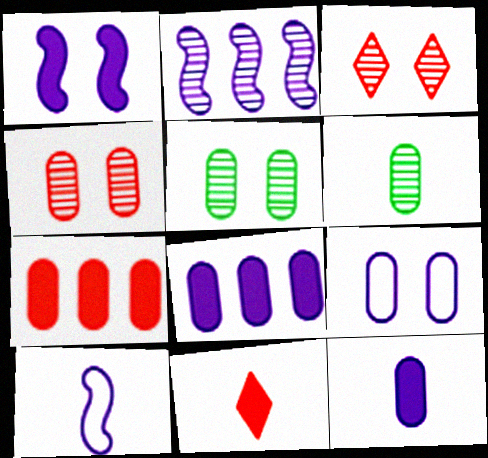[[1, 2, 10], 
[2, 3, 6], 
[6, 7, 9], 
[6, 10, 11]]